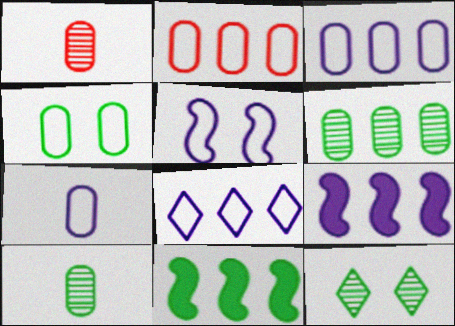[[2, 4, 7], 
[5, 7, 8]]